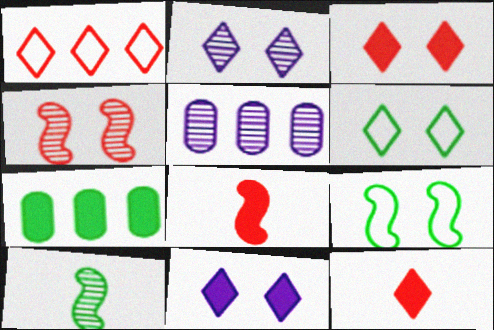[[2, 3, 6], 
[5, 6, 8], 
[5, 9, 12], 
[6, 7, 10], 
[7, 8, 11]]